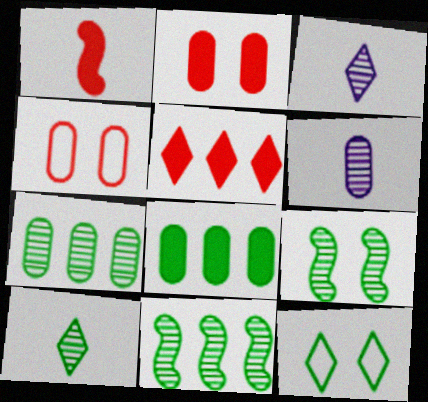[[1, 2, 5], 
[3, 5, 12], 
[4, 6, 8], 
[7, 9, 10]]